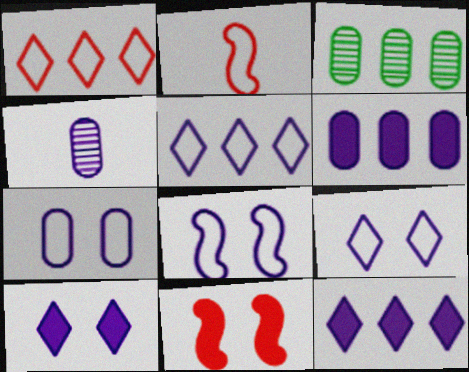[[2, 3, 10], 
[4, 6, 7], 
[4, 8, 12], 
[7, 8, 9]]